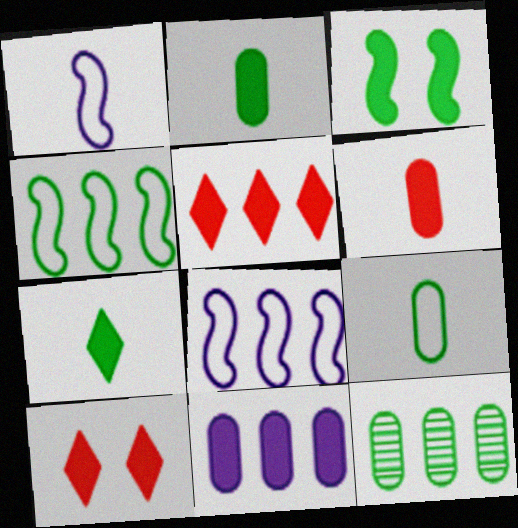[[1, 10, 12], 
[5, 8, 12]]